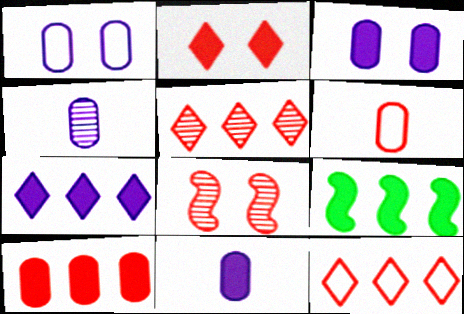[[2, 9, 11], 
[7, 9, 10]]